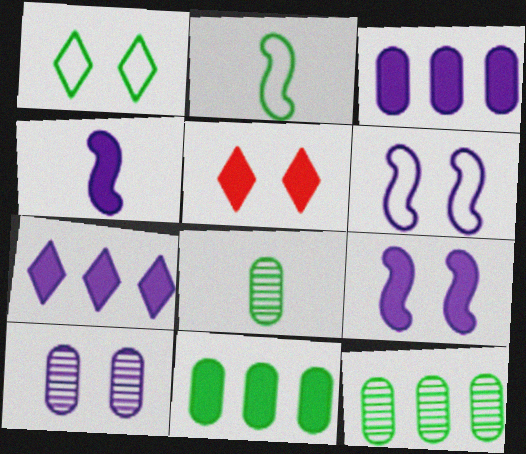[[4, 5, 11]]